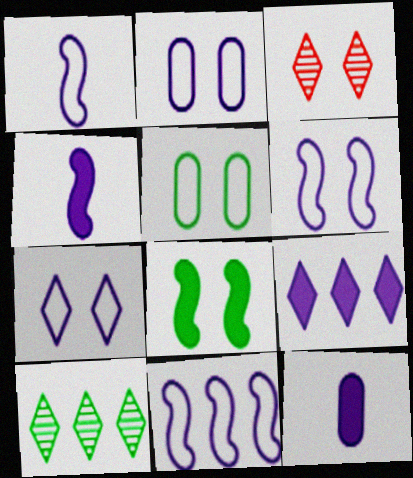[[1, 6, 11], 
[2, 3, 8], 
[2, 6, 7]]